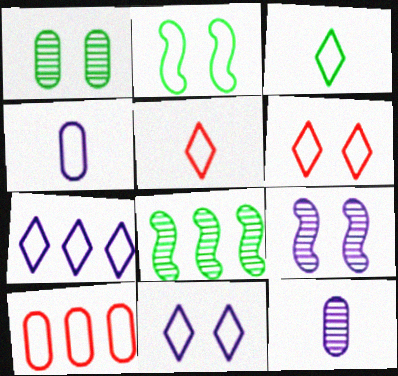[[3, 6, 7]]